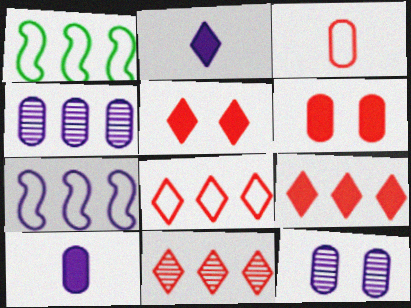[[1, 4, 9], 
[2, 7, 12], 
[8, 9, 11]]